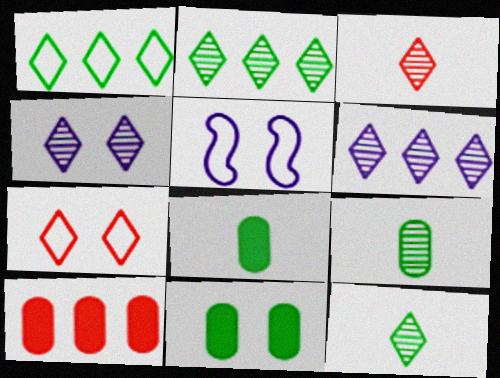[[2, 3, 4], 
[5, 10, 12]]